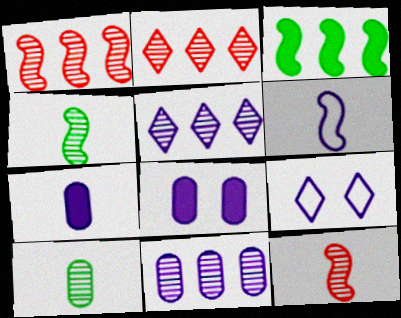[[5, 6, 8]]